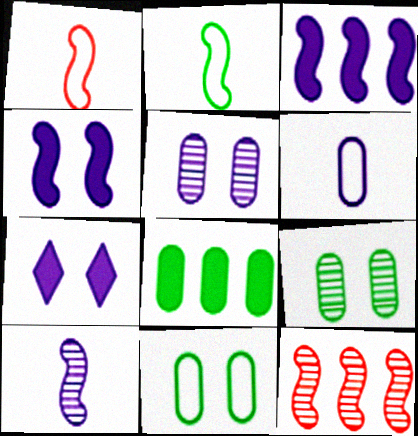[[2, 4, 12]]